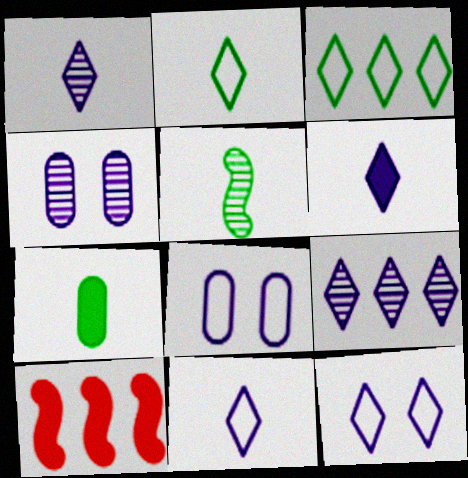[[1, 6, 11], 
[2, 4, 10], 
[2, 5, 7], 
[6, 9, 12]]